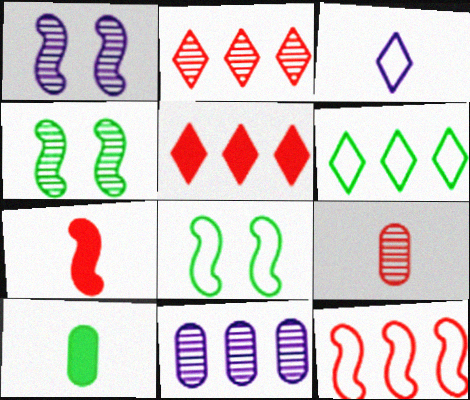[[4, 6, 10]]